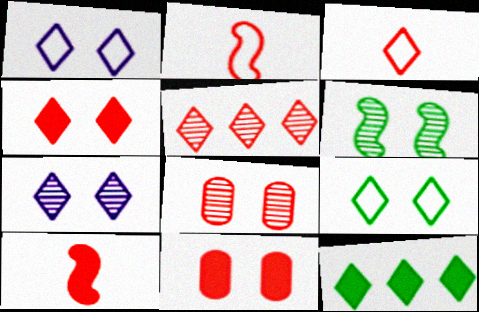[[1, 6, 11], 
[2, 5, 11], 
[3, 4, 5], 
[3, 7, 12], 
[4, 7, 9], 
[6, 7, 8]]